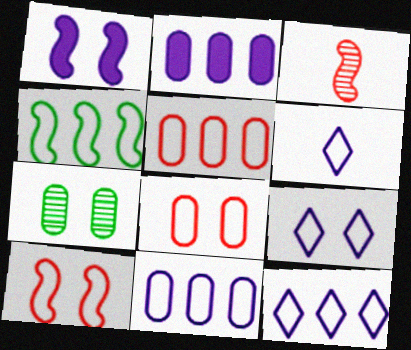[[1, 3, 4], 
[4, 5, 12], 
[4, 6, 8], 
[6, 9, 12]]